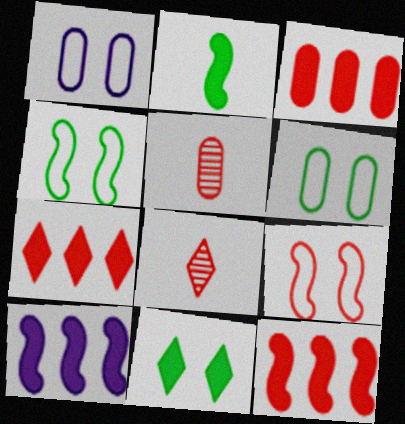[[3, 7, 12], 
[3, 8, 9], 
[5, 7, 9], 
[6, 8, 10]]